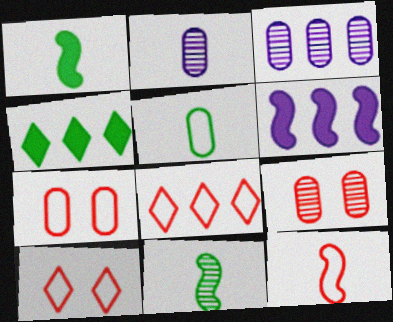[[1, 3, 10], 
[7, 8, 12]]